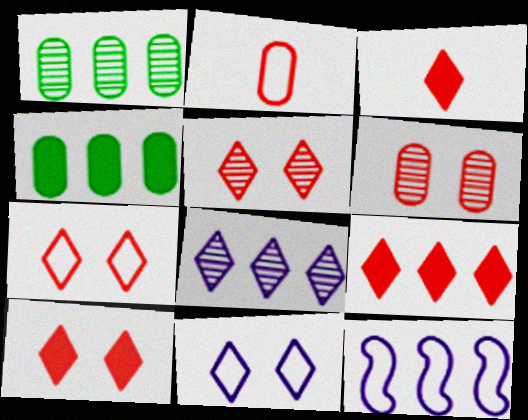[[1, 9, 12], 
[3, 9, 10], 
[5, 7, 10]]